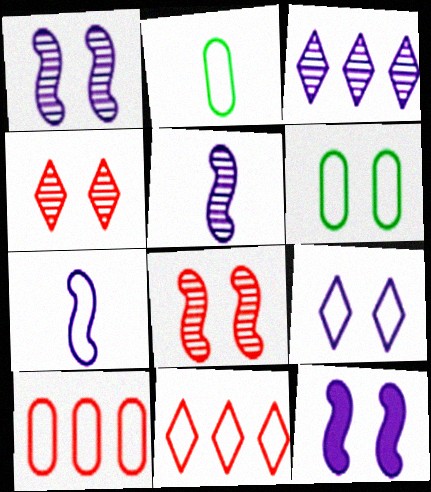[[4, 6, 12], 
[6, 7, 11]]